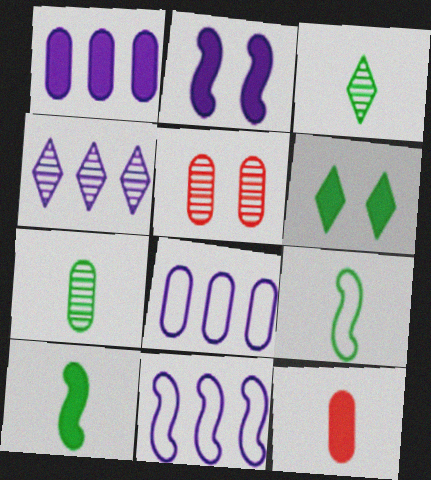[[1, 4, 11]]